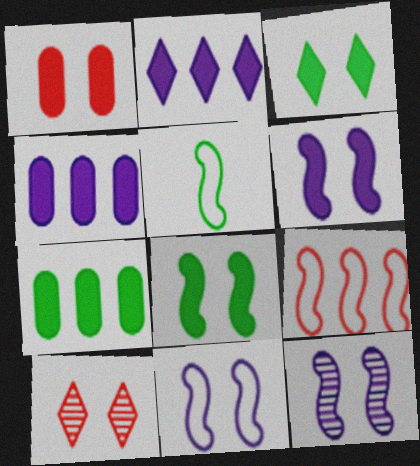[[1, 3, 6], 
[4, 5, 10], 
[5, 9, 11], 
[6, 11, 12]]